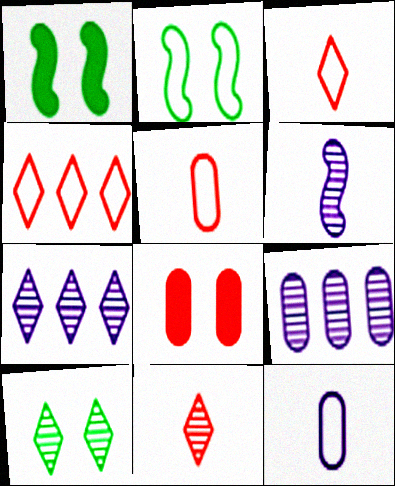[[1, 3, 9], 
[1, 5, 7], 
[2, 4, 12], 
[7, 10, 11]]